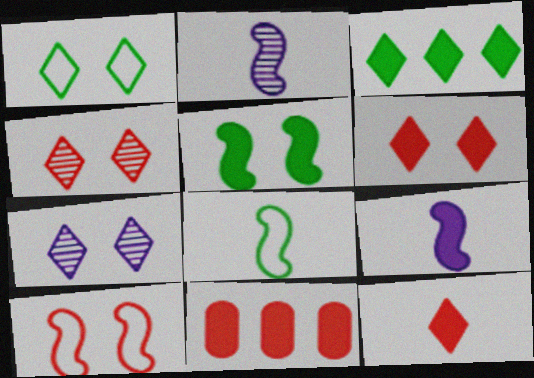[[1, 2, 11], 
[1, 6, 7], 
[7, 8, 11]]